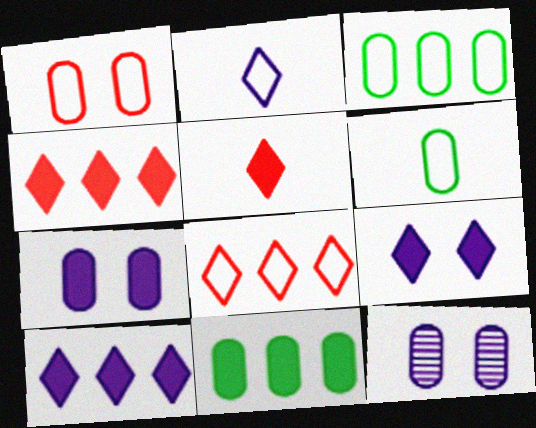[]